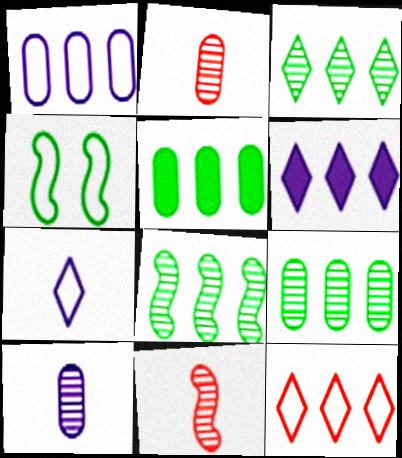[[2, 4, 6], 
[3, 6, 12], 
[3, 8, 9]]